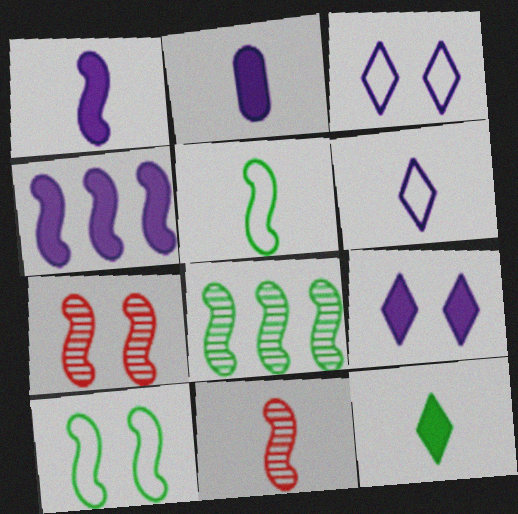[[1, 5, 11], 
[2, 4, 9], 
[4, 5, 7], 
[4, 10, 11]]